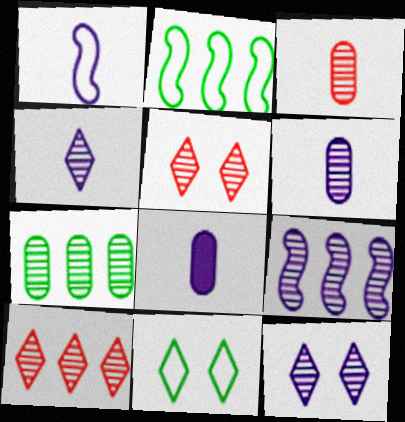[[1, 4, 8], 
[2, 5, 8], 
[6, 9, 12], 
[7, 9, 10]]